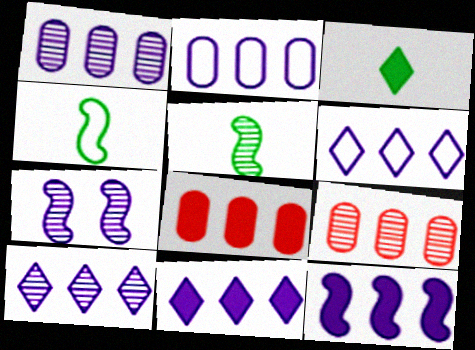[[1, 6, 12], 
[2, 10, 12], 
[6, 10, 11]]